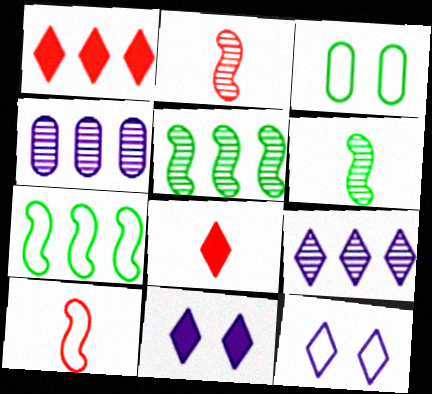[[1, 4, 7]]